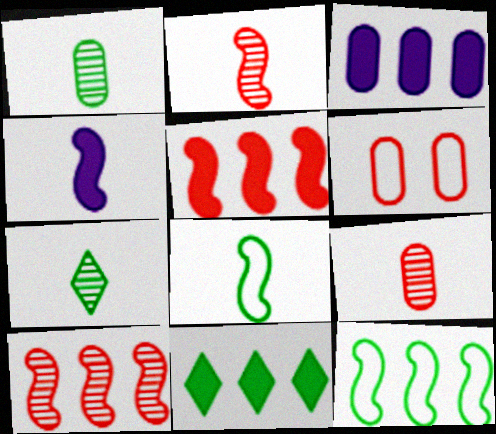[[1, 3, 6], 
[2, 4, 8], 
[3, 5, 11]]